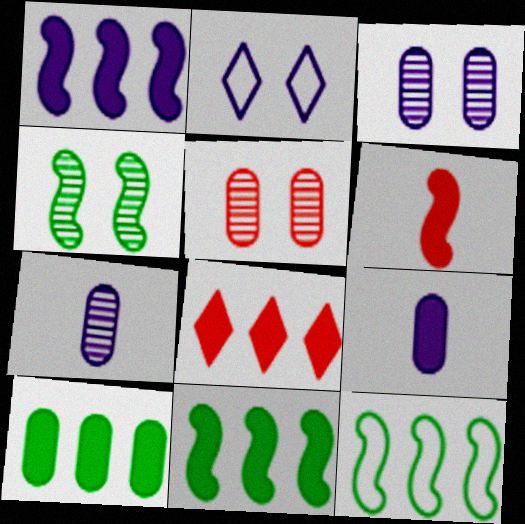[[1, 2, 7], 
[1, 8, 10]]